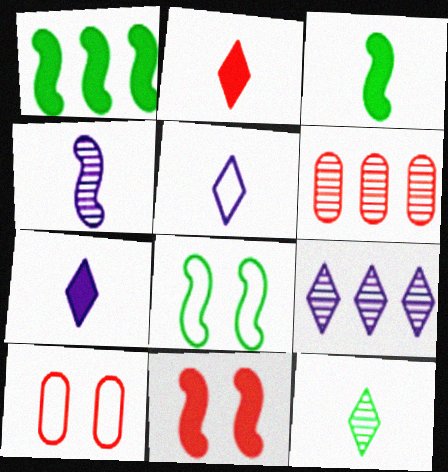[[2, 5, 12], 
[3, 9, 10], 
[6, 7, 8]]